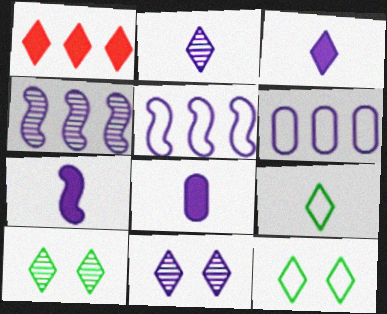[[1, 2, 12], 
[1, 9, 11], 
[3, 7, 8], 
[5, 8, 11], 
[6, 7, 11]]